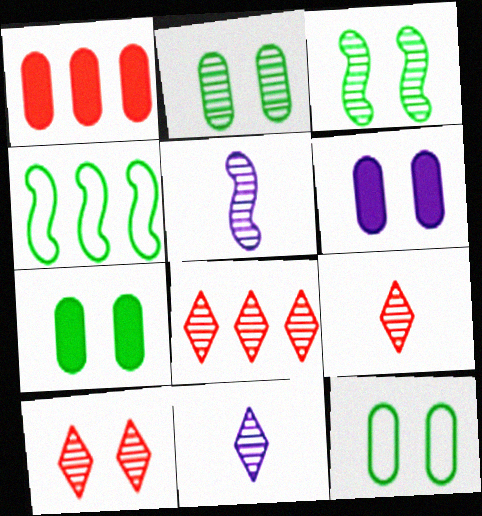[[2, 5, 8], 
[2, 7, 12], 
[4, 6, 9], 
[8, 9, 10]]